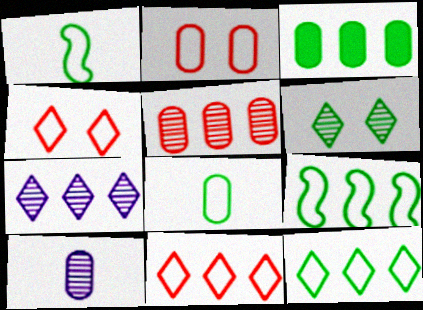[[1, 3, 6], 
[2, 3, 10]]